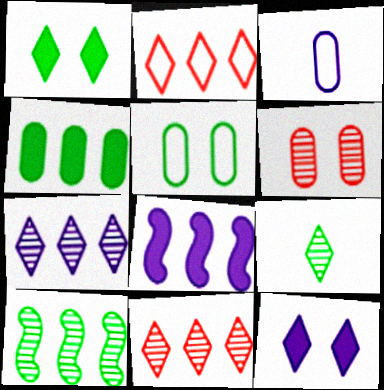[[2, 9, 12], 
[3, 4, 6]]